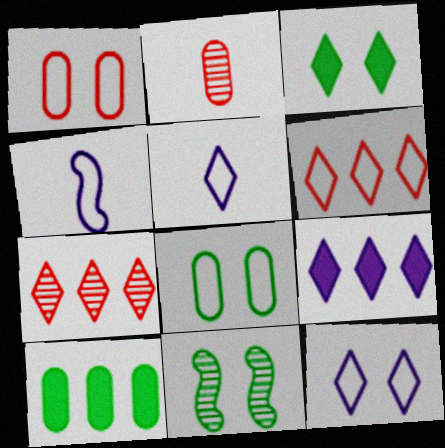[[3, 5, 7], 
[3, 8, 11], 
[4, 6, 8]]